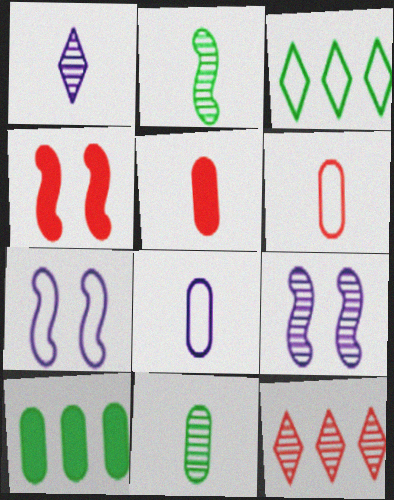[[3, 5, 9], 
[3, 6, 7], 
[4, 6, 12], 
[5, 8, 11], 
[9, 11, 12]]